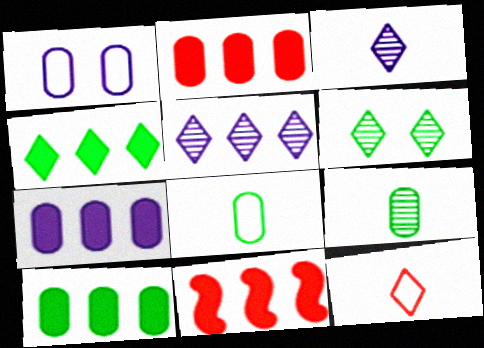[[1, 2, 9], 
[2, 7, 10], 
[4, 7, 11]]